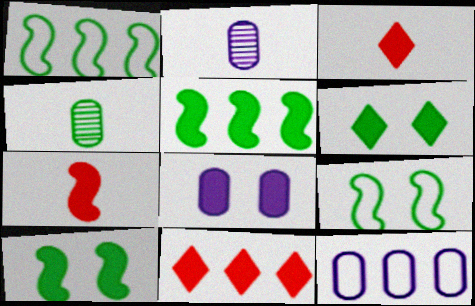[[1, 4, 6], 
[2, 8, 12], 
[2, 9, 11], 
[3, 5, 8]]